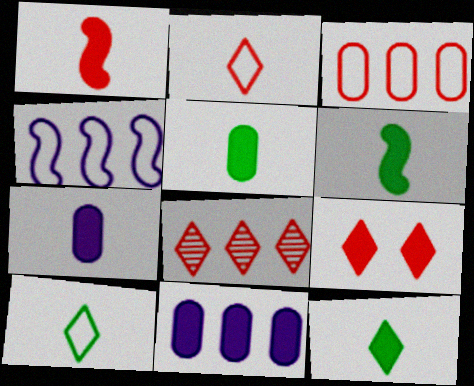[[1, 7, 12], 
[2, 8, 9], 
[5, 6, 12], 
[6, 9, 11]]